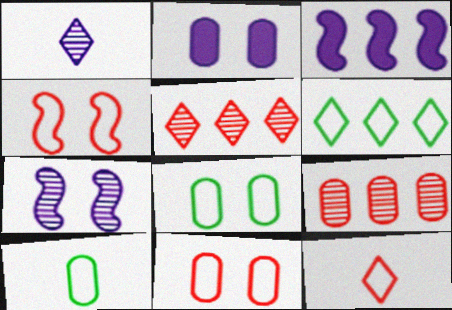[[2, 9, 10], 
[3, 6, 9]]